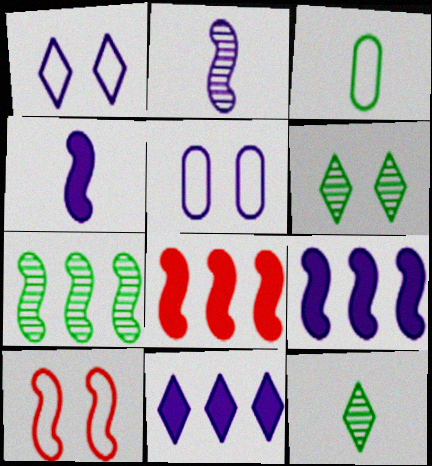[[2, 5, 11], 
[4, 7, 10], 
[5, 8, 12]]